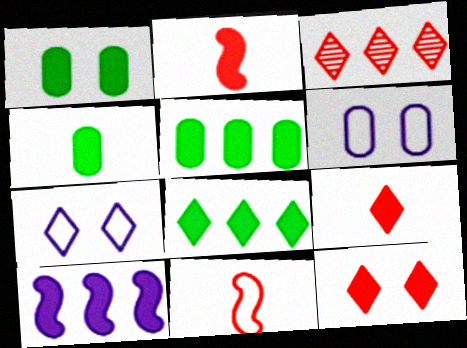[[1, 4, 5], 
[1, 9, 10], 
[4, 10, 12]]